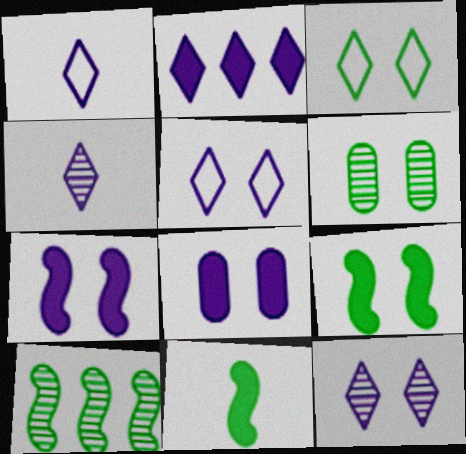[[1, 2, 12], 
[2, 4, 5], 
[3, 6, 9]]